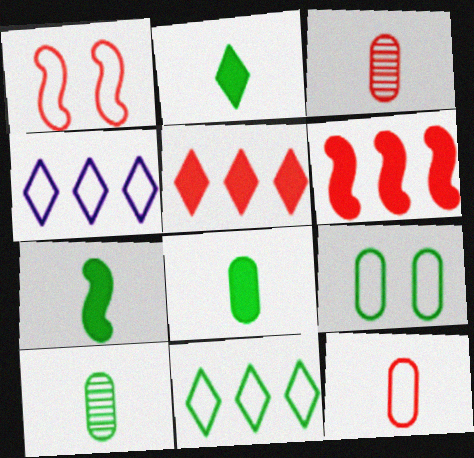[[1, 3, 5], 
[2, 7, 8]]